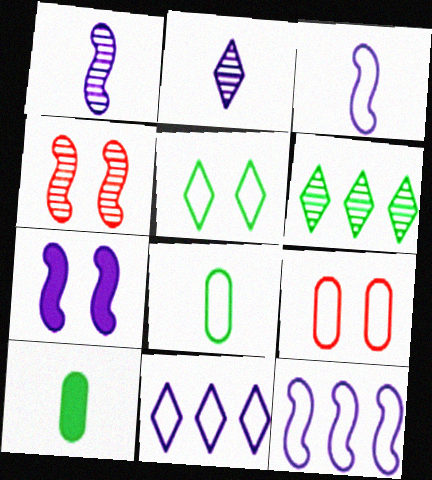[[1, 7, 12], 
[4, 10, 11]]